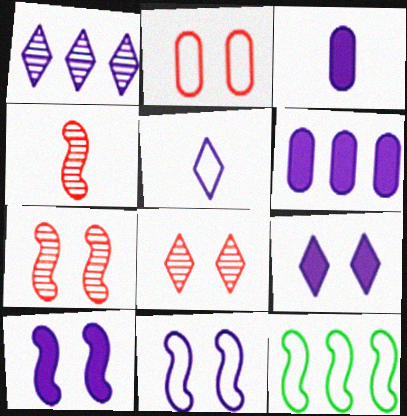[[1, 3, 11], 
[1, 5, 9], 
[2, 5, 12], 
[3, 8, 12], 
[4, 10, 12]]